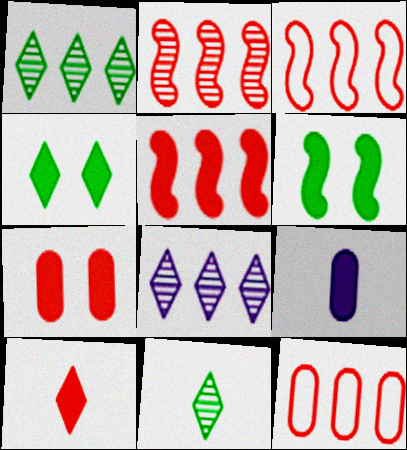[[2, 3, 5], 
[4, 5, 9], 
[5, 7, 10]]